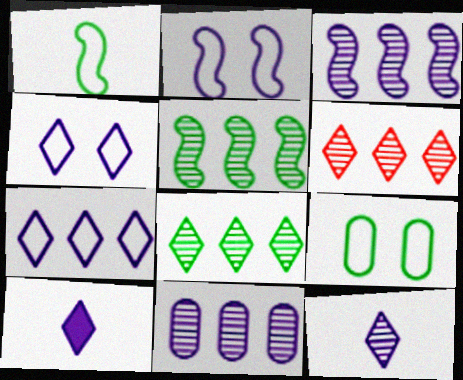[[2, 10, 11], 
[5, 6, 11]]